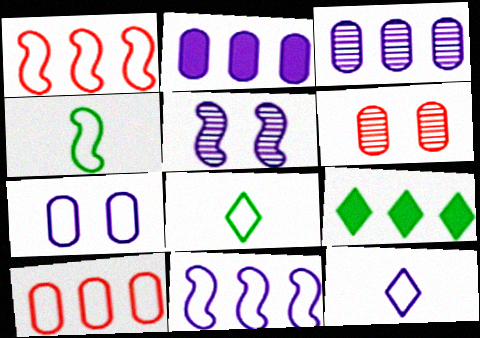[[1, 3, 9], 
[1, 7, 8], 
[2, 5, 12], 
[7, 11, 12]]